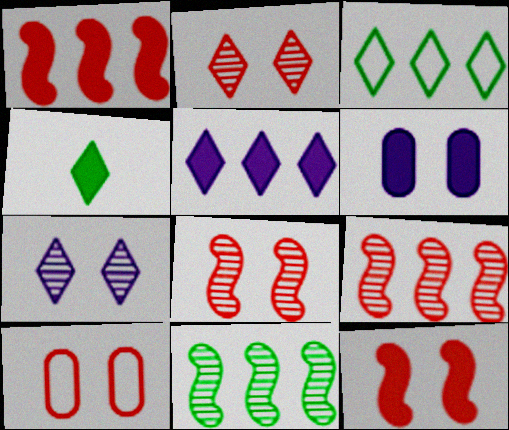[[1, 4, 6], 
[2, 10, 12]]